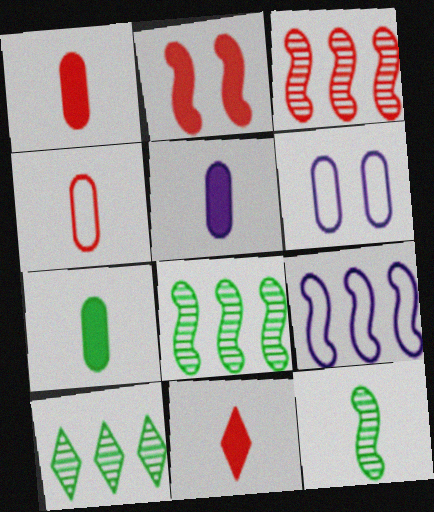[[1, 5, 7], 
[2, 9, 12], 
[6, 8, 11]]